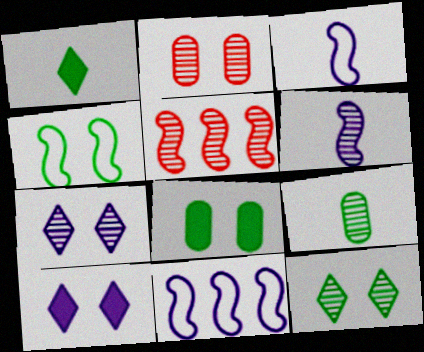[[1, 2, 11], 
[2, 4, 10], 
[4, 8, 12], 
[5, 7, 9]]